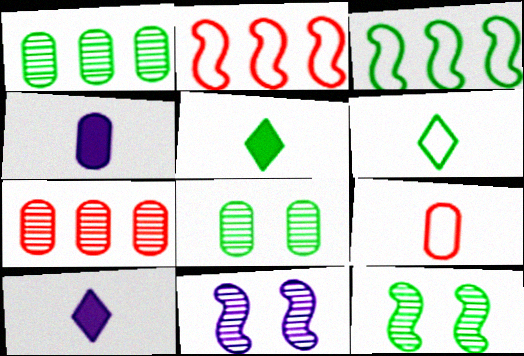[[2, 8, 10], 
[3, 5, 8]]